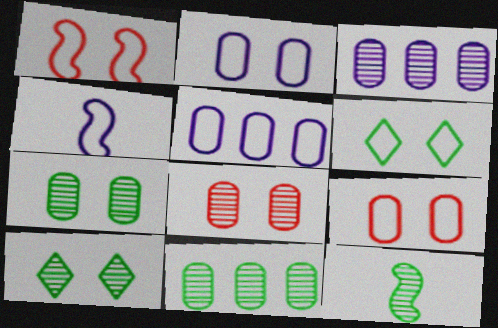[[1, 2, 6], 
[10, 11, 12]]